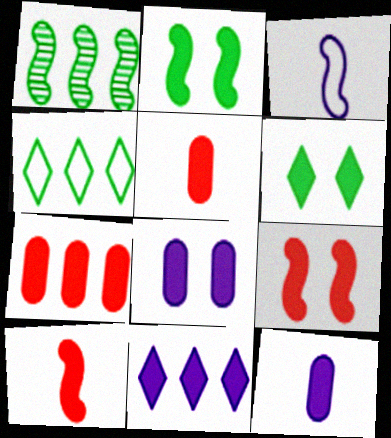[[1, 3, 9], 
[2, 5, 11], 
[6, 8, 9]]